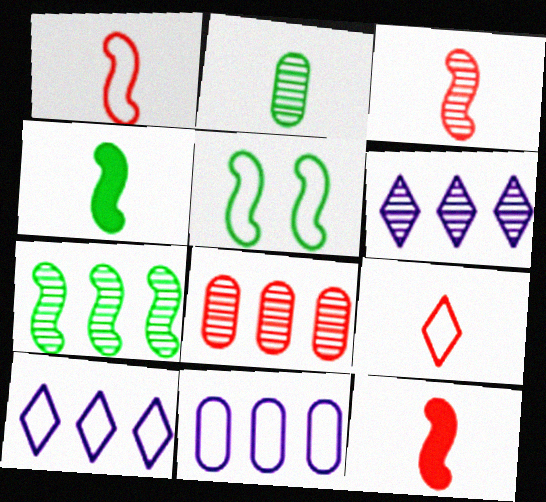[[1, 3, 12], 
[4, 5, 7], 
[5, 9, 11], 
[6, 7, 8]]